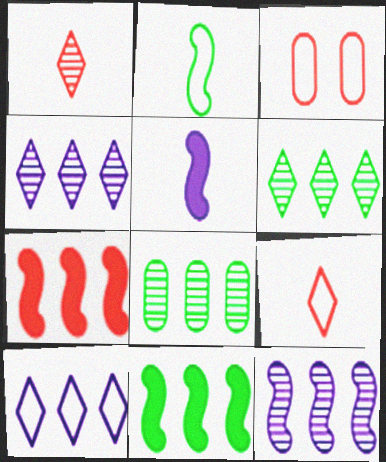[[1, 3, 7], 
[2, 3, 10], 
[3, 5, 6], 
[7, 8, 10]]